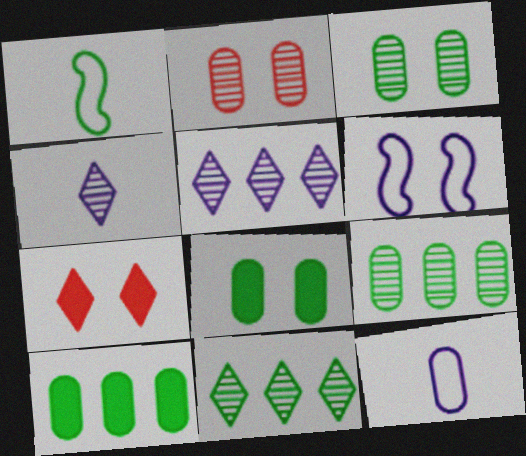[[1, 8, 11], 
[2, 10, 12], 
[3, 6, 7]]